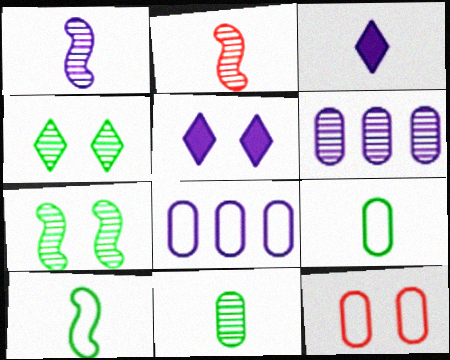[[1, 5, 8], 
[2, 3, 9], 
[2, 4, 6], 
[5, 7, 12], 
[8, 9, 12]]